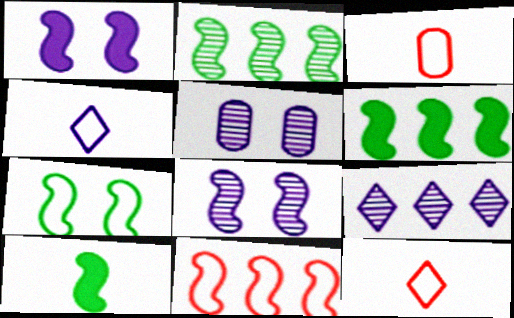[[2, 7, 10], 
[5, 6, 12], 
[8, 10, 11]]